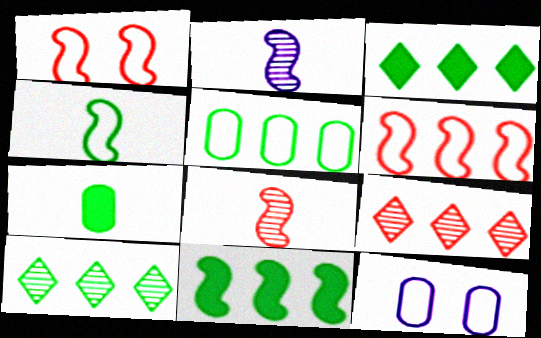[[1, 2, 11], 
[3, 8, 12], 
[5, 10, 11]]